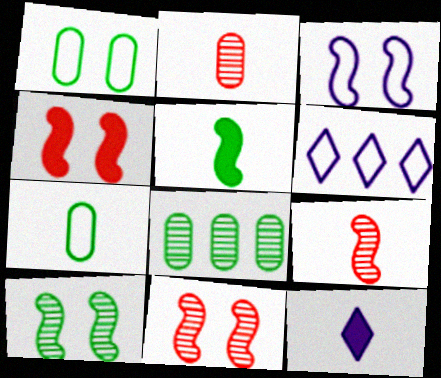[[3, 4, 10], 
[7, 9, 12]]